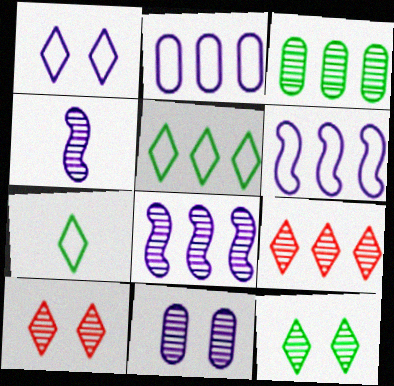[[3, 4, 10], 
[3, 8, 9]]